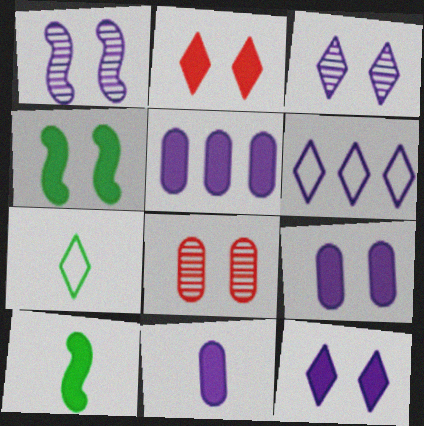[[1, 6, 11], 
[2, 4, 9], 
[2, 5, 10], 
[5, 9, 11], 
[6, 8, 10]]